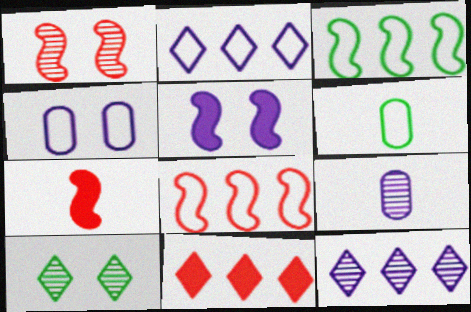[[1, 7, 8], 
[2, 5, 9]]